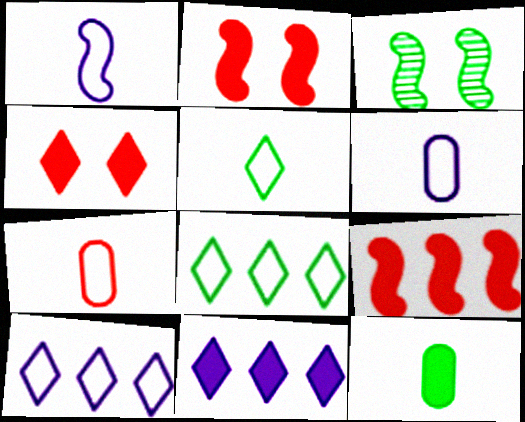[[1, 3, 9], 
[1, 5, 7], 
[2, 11, 12], 
[3, 7, 11], 
[3, 8, 12]]